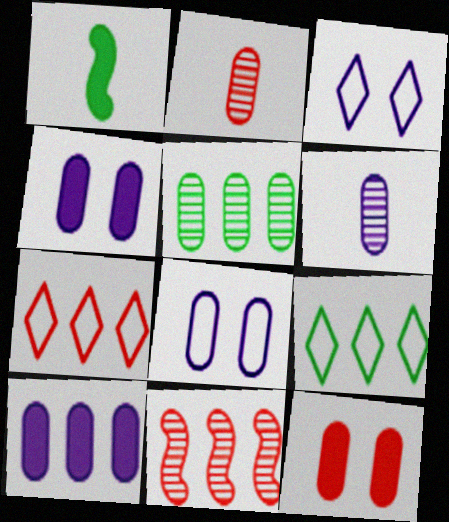[[6, 8, 10], 
[9, 10, 11]]